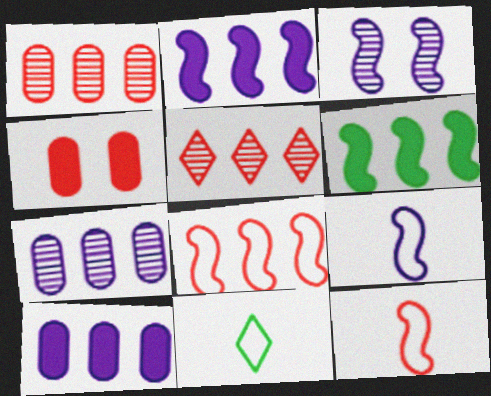[[2, 3, 9], 
[3, 6, 12], 
[4, 5, 12]]